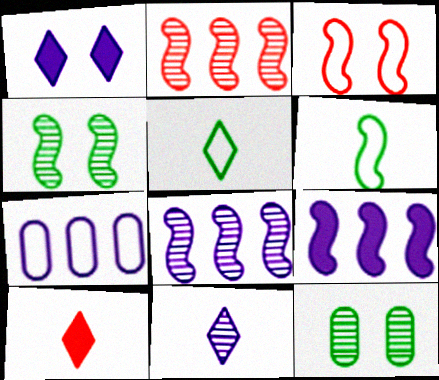[[1, 3, 12], 
[2, 11, 12], 
[3, 5, 7], 
[4, 7, 10], 
[5, 10, 11]]